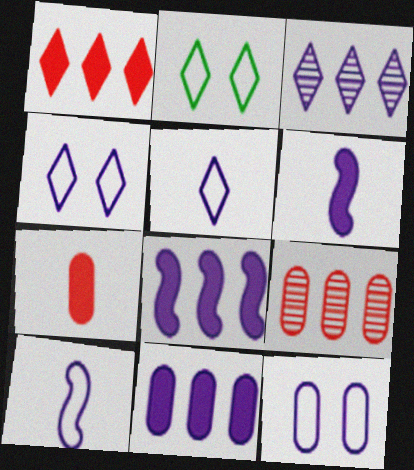[[2, 6, 9], 
[3, 6, 12]]